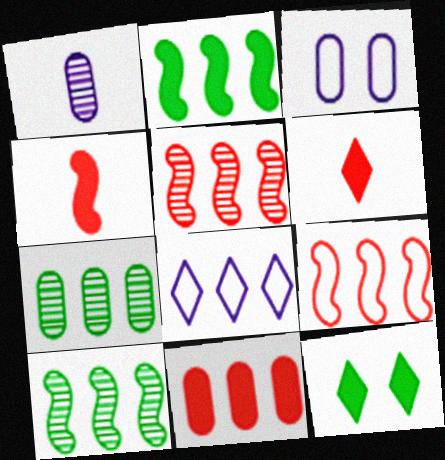[[1, 9, 12], 
[3, 6, 10], 
[8, 10, 11]]